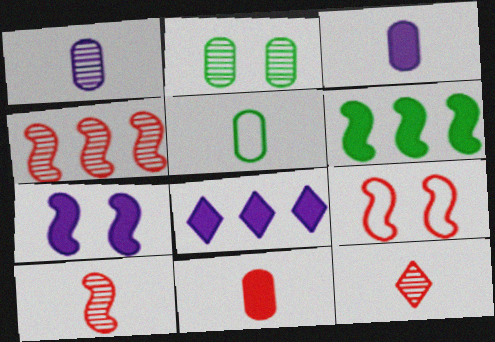[[1, 5, 11], 
[3, 7, 8]]